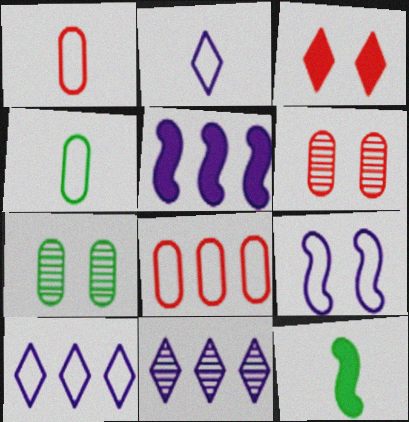[[3, 7, 9], 
[6, 10, 12]]